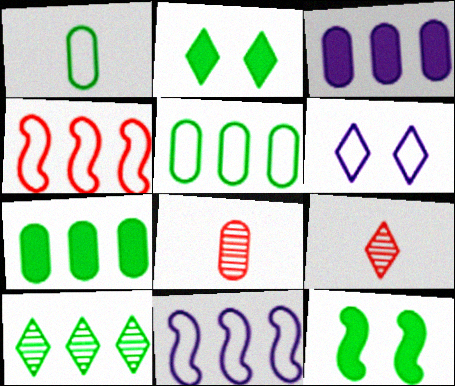[[1, 4, 6], 
[1, 10, 12], 
[2, 8, 11], 
[3, 4, 10]]